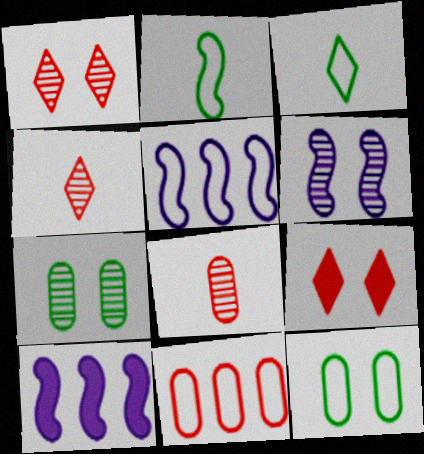[[1, 6, 7], 
[4, 10, 12], 
[6, 9, 12]]